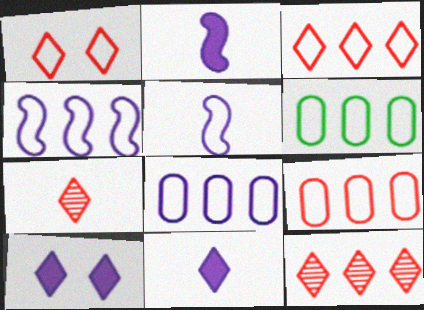[[1, 5, 6], 
[3, 4, 6], 
[6, 8, 9]]